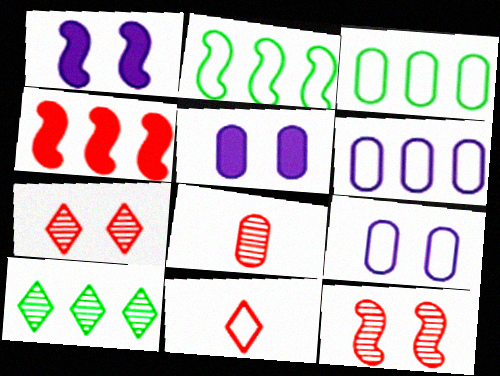[[2, 9, 11], 
[3, 5, 8], 
[4, 6, 10]]